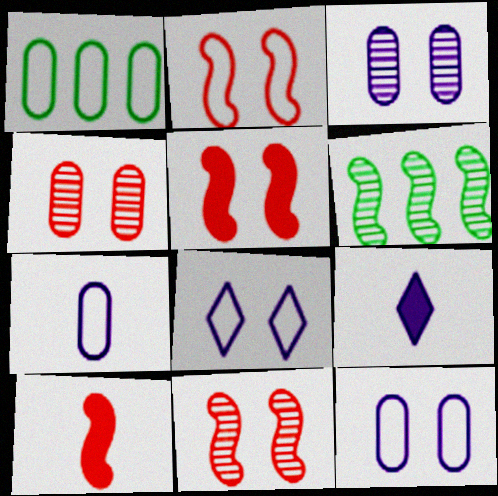[[1, 9, 11], 
[2, 5, 11]]